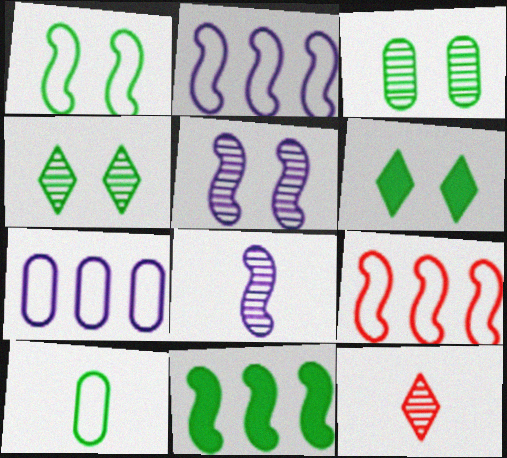[[1, 3, 6], 
[4, 10, 11]]